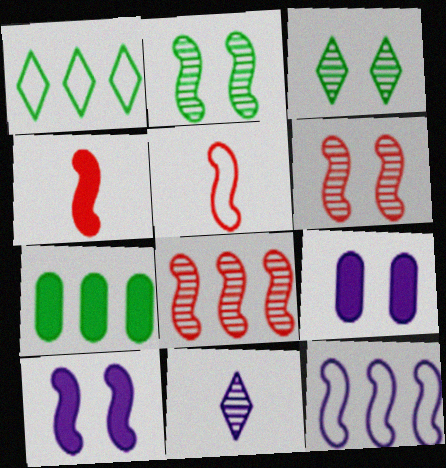[[2, 4, 12], 
[9, 11, 12]]